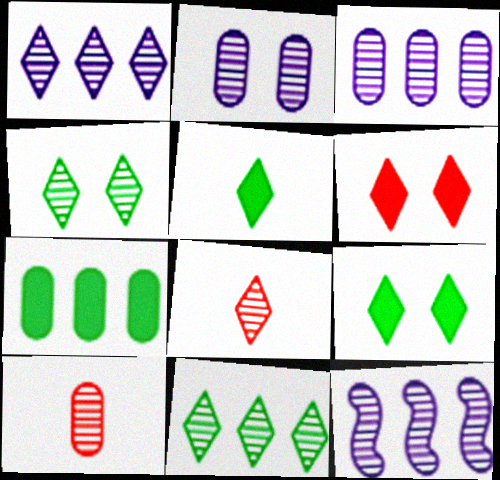[[1, 3, 12], 
[1, 4, 8], 
[4, 10, 12]]